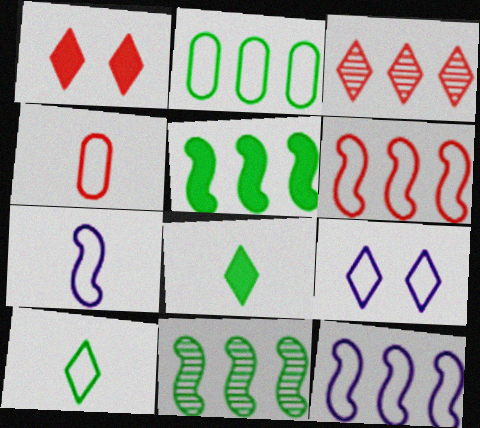[[3, 8, 9], 
[4, 7, 10]]